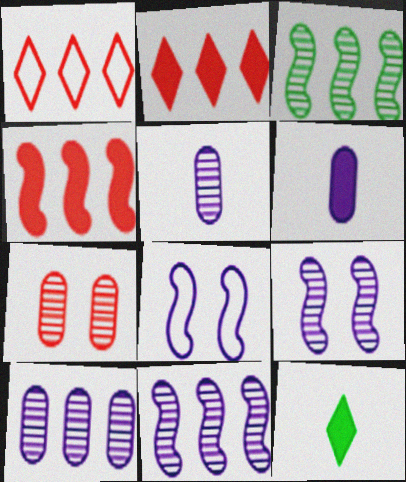[]